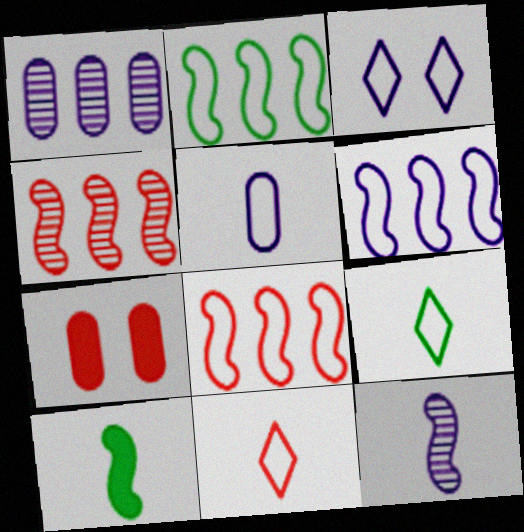[[2, 6, 8], 
[3, 5, 6], 
[4, 7, 11]]